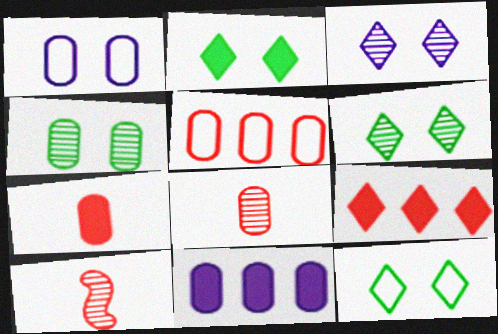[[2, 6, 12], 
[10, 11, 12]]